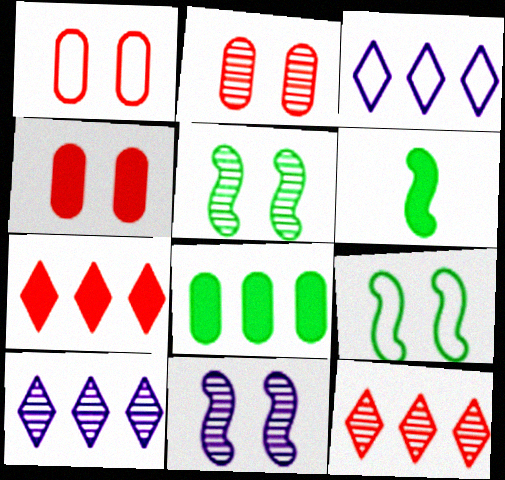[[1, 2, 4], 
[1, 6, 10], 
[2, 3, 6]]